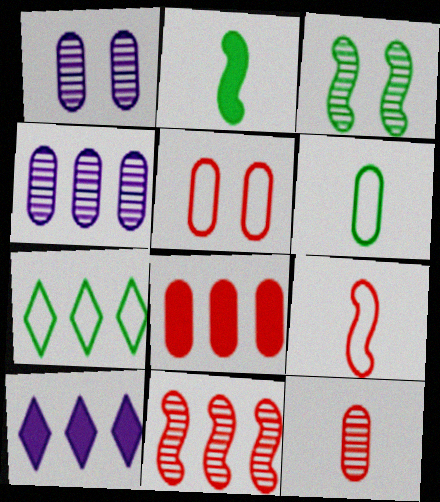[[1, 6, 8], 
[5, 8, 12]]